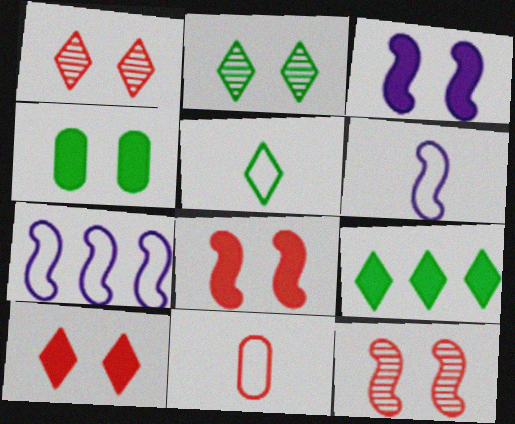[[2, 5, 9], 
[3, 4, 10], 
[5, 6, 11]]